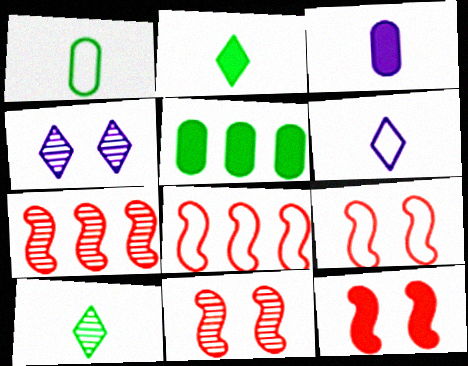[[5, 6, 11], 
[9, 11, 12]]